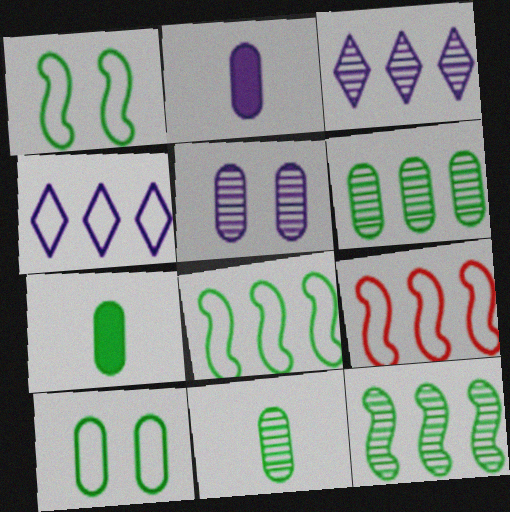[[6, 7, 10]]